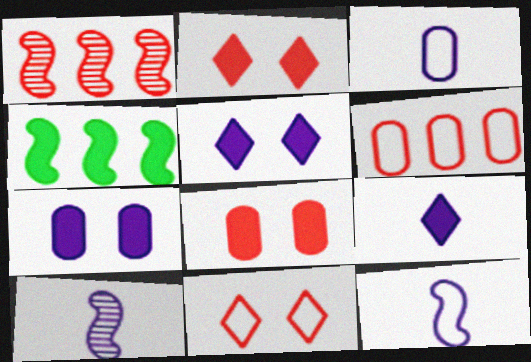[[3, 9, 10], 
[4, 8, 9]]